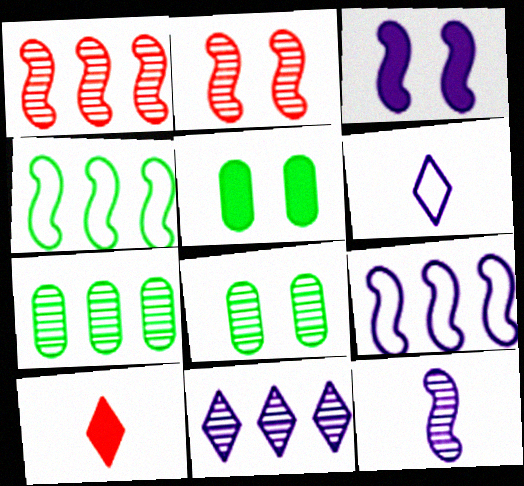[[1, 5, 6], 
[1, 7, 11], 
[3, 9, 12], 
[8, 9, 10]]